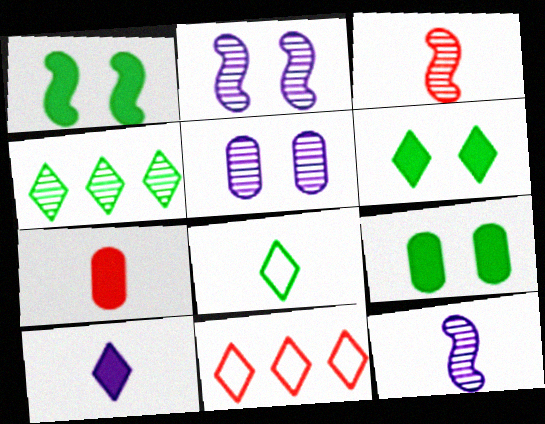[[1, 6, 9], 
[3, 4, 5], 
[4, 6, 8], 
[7, 8, 12], 
[9, 11, 12]]